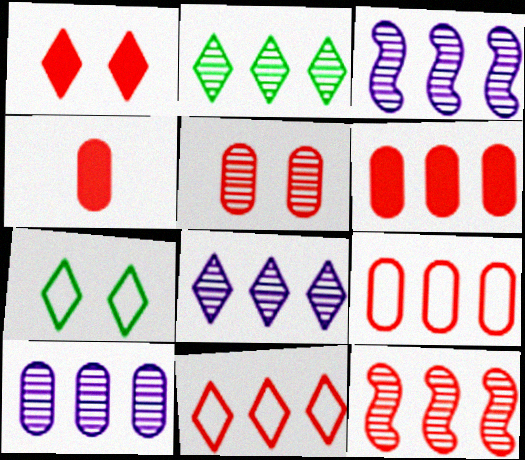[[2, 10, 12], 
[3, 4, 7], 
[3, 8, 10], 
[4, 5, 9], 
[6, 11, 12]]